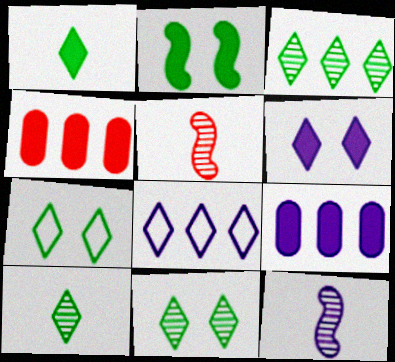[[1, 3, 7], 
[3, 10, 11], 
[4, 7, 12], 
[5, 7, 9]]